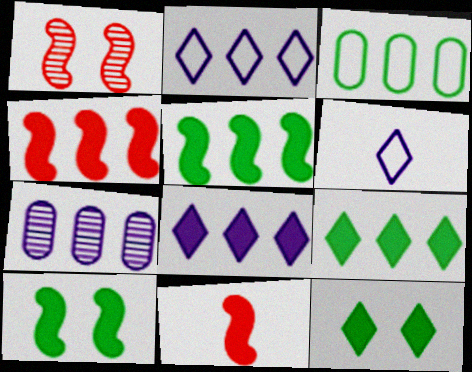[]